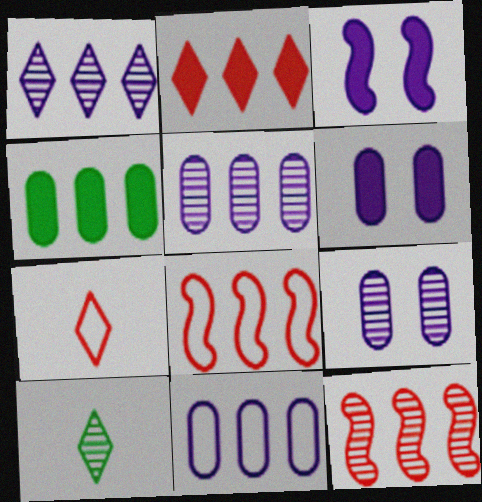[[1, 4, 8], 
[6, 8, 10], 
[9, 10, 12]]